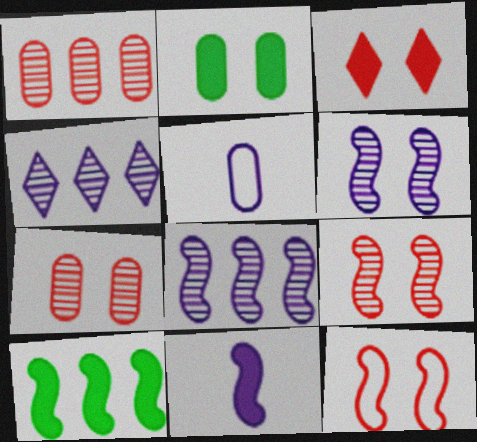[[1, 2, 5], 
[3, 7, 12]]